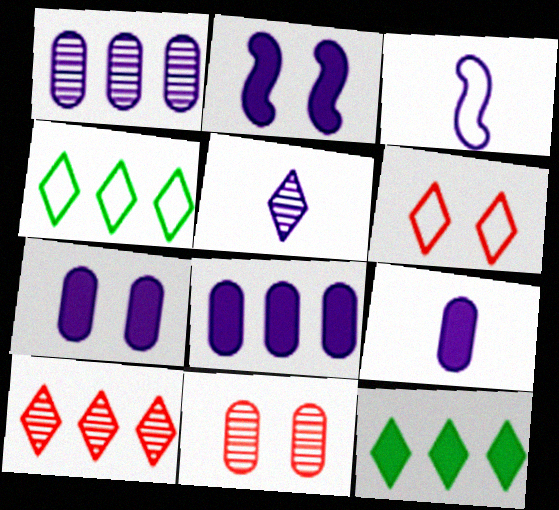[[3, 5, 9], 
[3, 11, 12], 
[5, 6, 12], 
[7, 8, 9]]